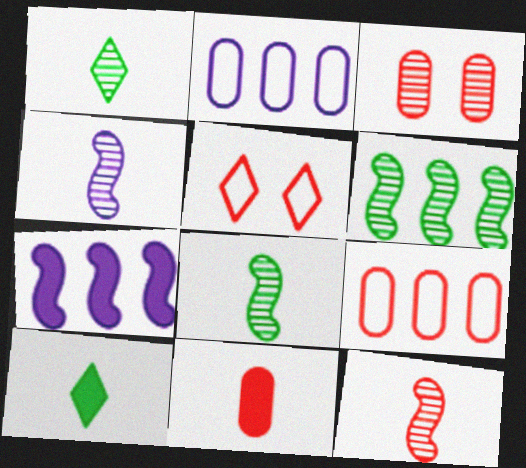[[3, 9, 11], 
[4, 8, 12]]